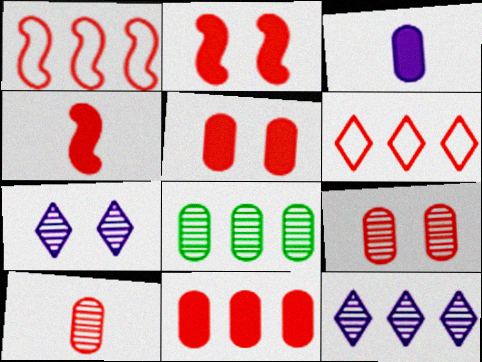[[2, 6, 10], 
[4, 6, 9]]